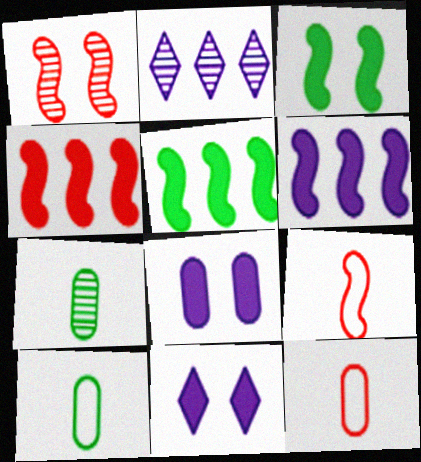[[1, 2, 7], 
[1, 4, 9], 
[2, 3, 12], 
[4, 5, 6]]